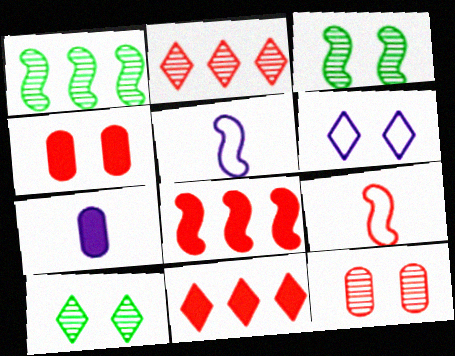[[2, 4, 9], 
[3, 4, 6], 
[3, 5, 8], 
[9, 11, 12]]